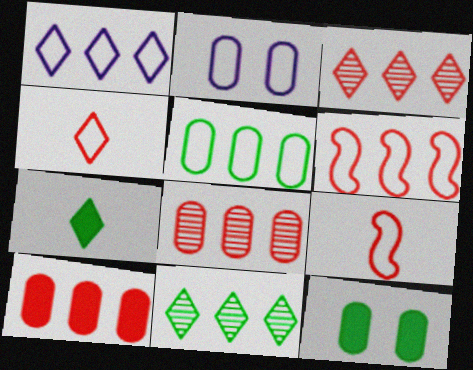[[1, 5, 6], 
[3, 6, 10]]